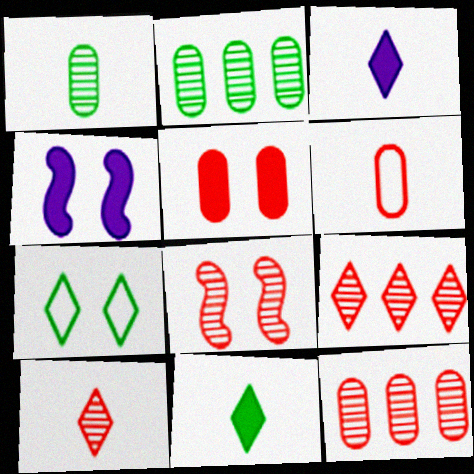[[3, 7, 9], 
[5, 6, 12], 
[8, 10, 12]]